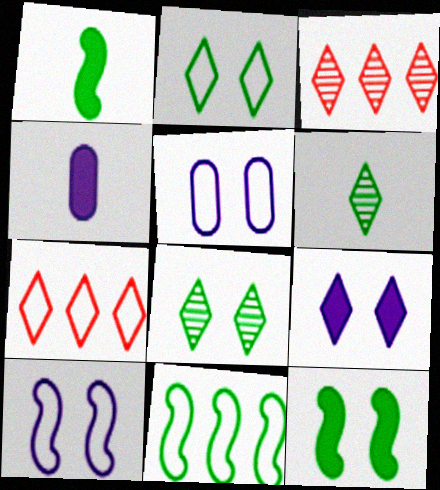[[1, 3, 5], 
[6, 7, 9]]